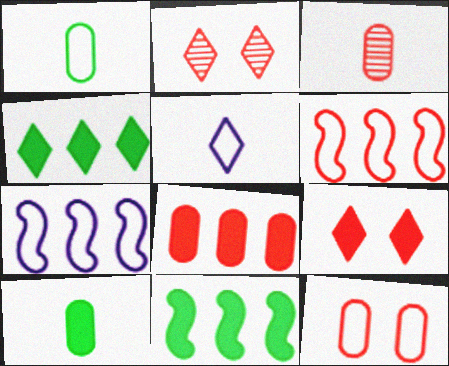[[2, 4, 5], 
[2, 7, 10], 
[3, 6, 9], 
[3, 8, 12]]